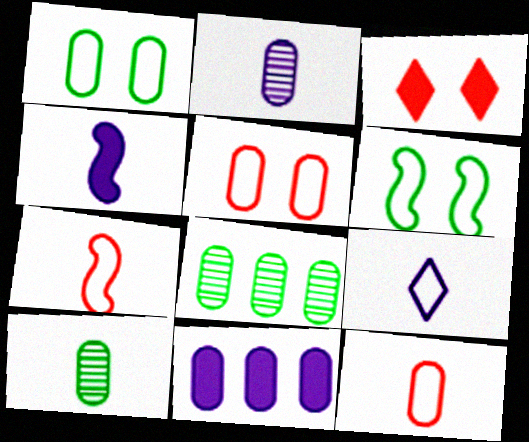[[2, 4, 9], 
[5, 10, 11]]